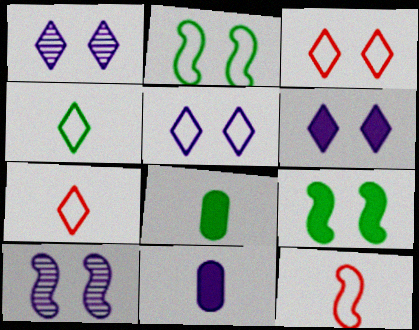[[1, 5, 6]]